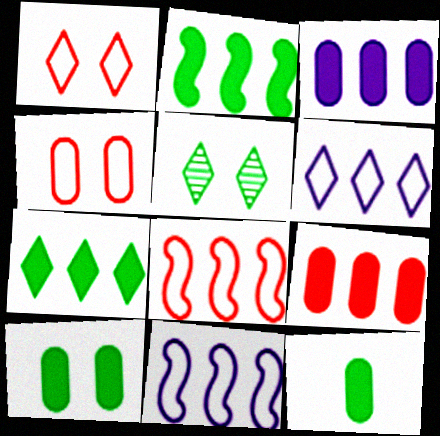[]